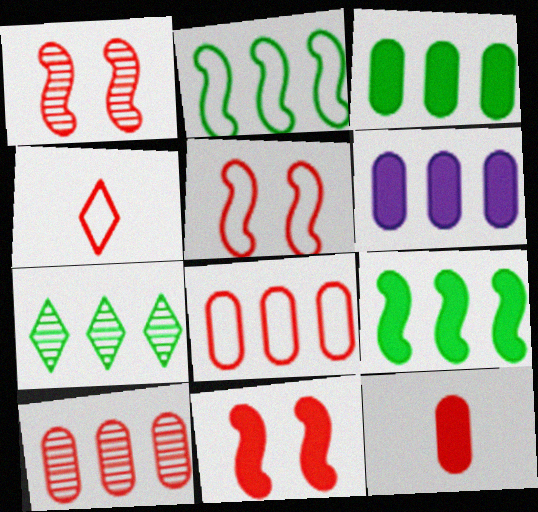[[1, 5, 11], 
[2, 3, 7], 
[4, 5, 8], 
[4, 10, 11]]